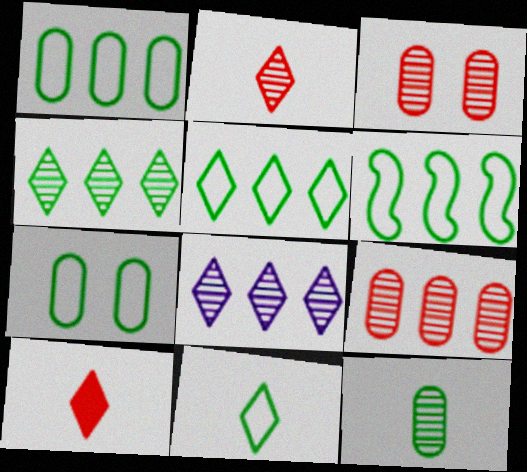[[1, 5, 6], 
[6, 7, 11]]